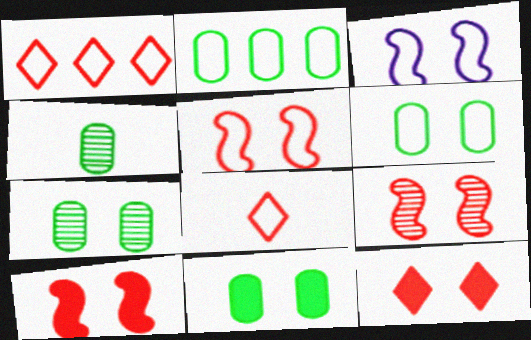[[2, 3, 8], 
[2, 4, 11], 
[3, 7, 12], 
[5, 9, 10], 
[6, 7, 11]]